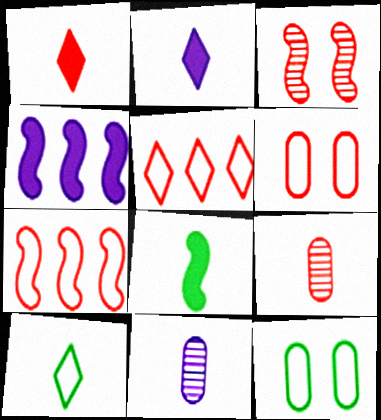[]